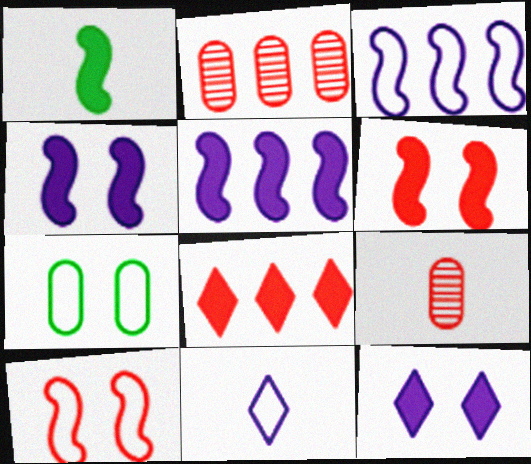[[1, 5, 6], 
[1, 9, 11], 
[8, 9, 10]]